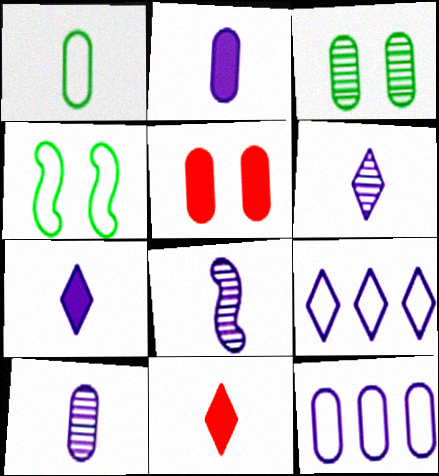[[1, 8, 11], 
[6, 8, 10]]